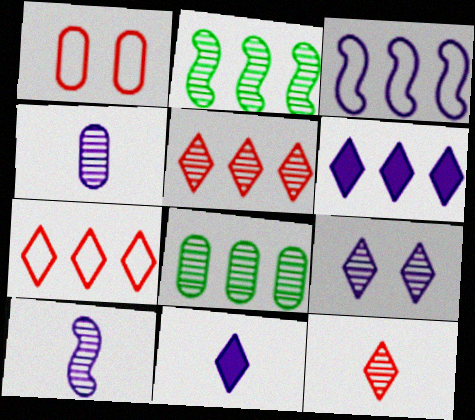[[1, 2, 11]]